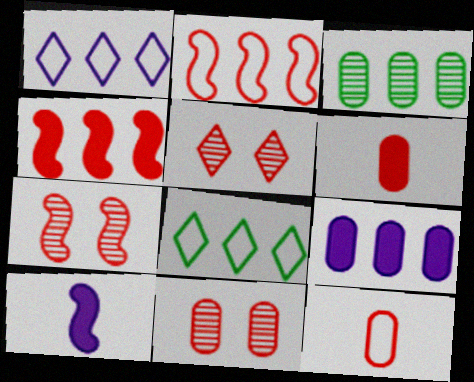[[1, 3, 4], 
[2, 5, 6], 
[4, 5, 12], 
[5, 7, 11], 
[8, 10, 11]]